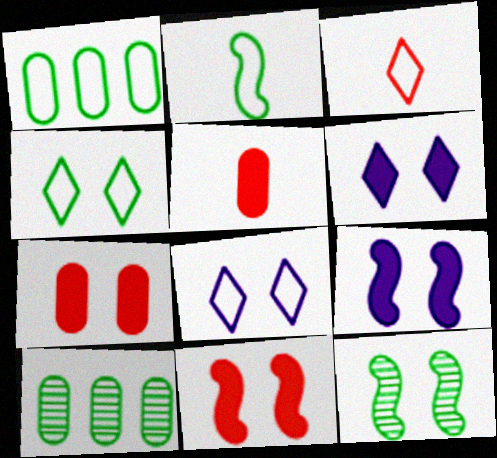[[1, 2, 4], 
[3, 9, 10], 
[7, 8, 12]]